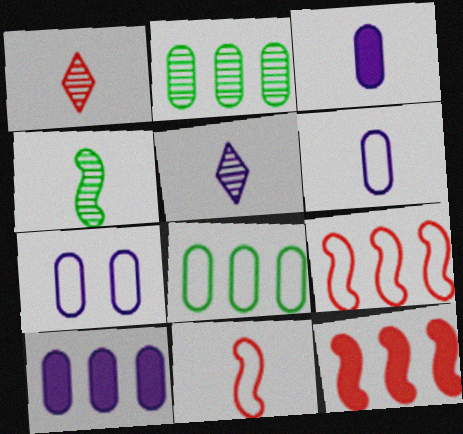[]